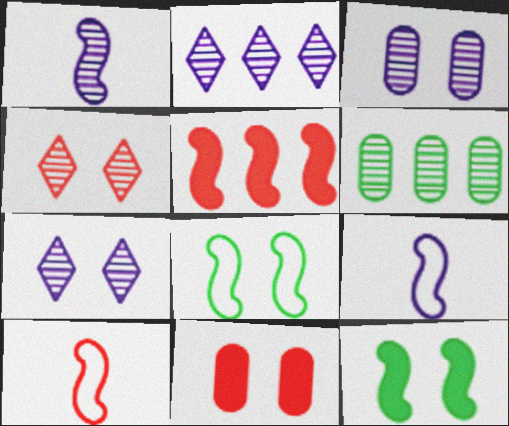[[1, 2, 3], 
[1, 4, 6], 
[1, 5, 8], 
[7, 8, 11]]